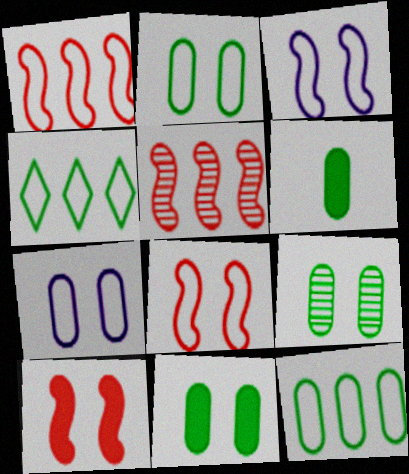[[2, 9, 11], 
[6, 9, 12]]